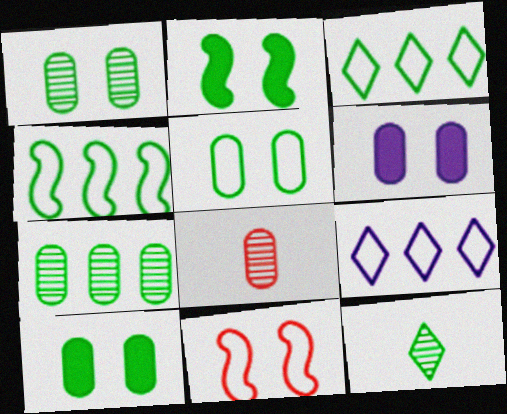[[1, 5, 10], 
[2, 8, 9], 
[4, 10, 12]]